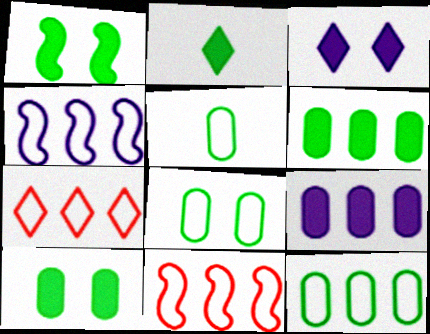[[1, 2, 6], 
[4, 7, 12], 
[5, 8, 12]]